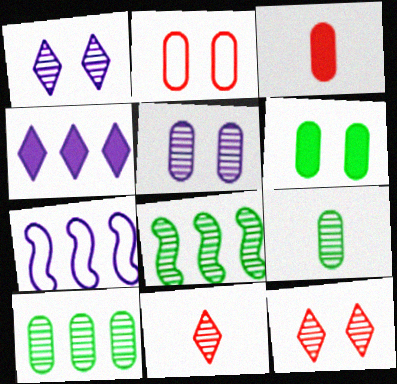[[2, 5, 6], 
[5, 8, 11], 
[6, 7, 11]]